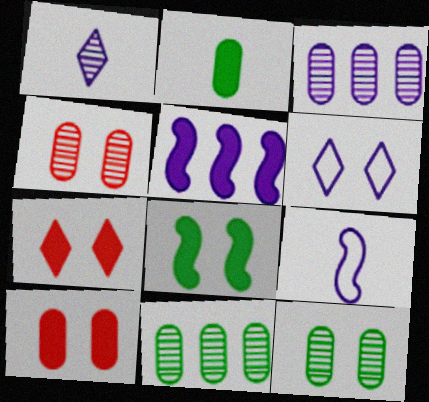[[2, 5, 7], 
[4, 6, 8], 
[7, 9, 11]]